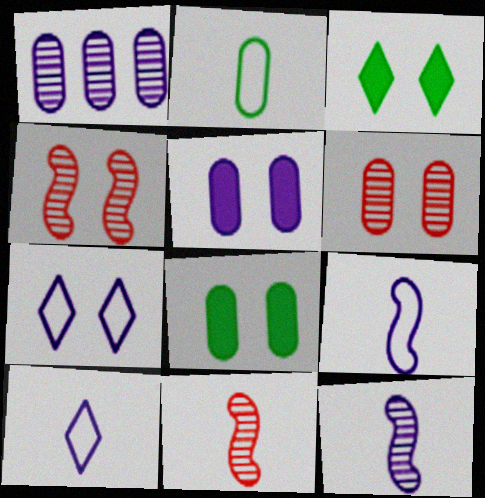[[4, 7, 8]]